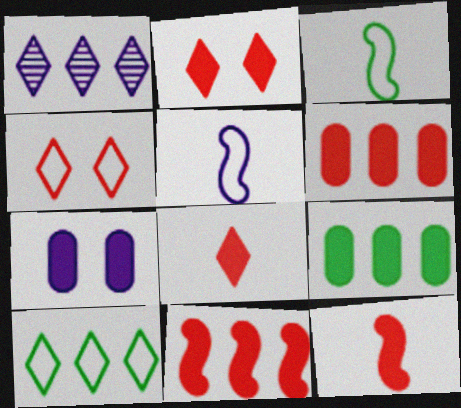[[1, 5, 7], 
[2, 6, 12]]